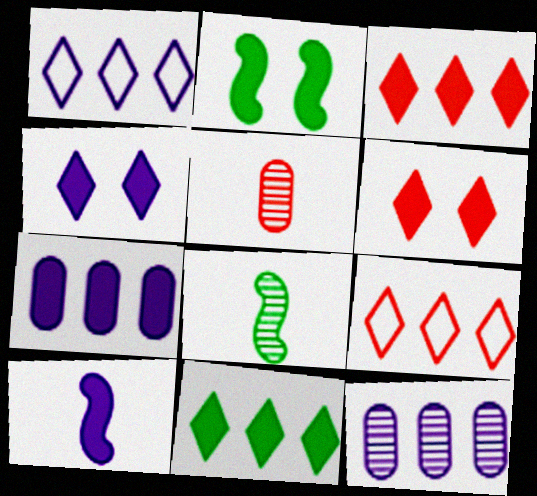[[1, 2, 5], 
[4, 7, 10]]